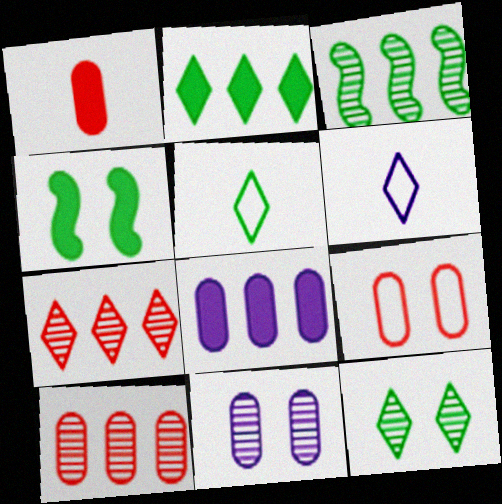[[1, 9, 10], 
[2, 5, 12], 
[4, 6, 10]]